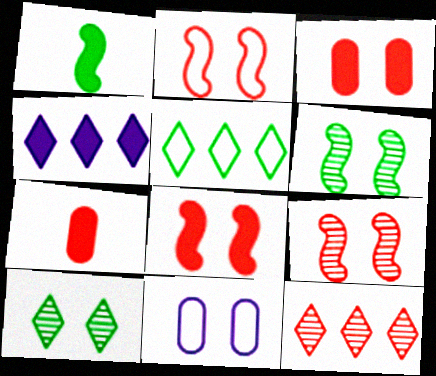[[1, 3, 4], 
[1, 11, 12], 
[2, 7, 12], 
[2, 8, 9], 
[4, 5, 12], 
[8, 10, 11]]